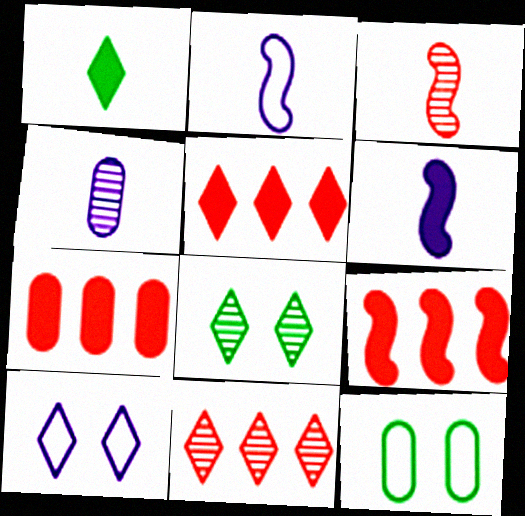[[1, 10, 11], 
[2, 7, 8], 
[4, 7, 12], 
[5, 7, 9], 
[6, 11, 12]]